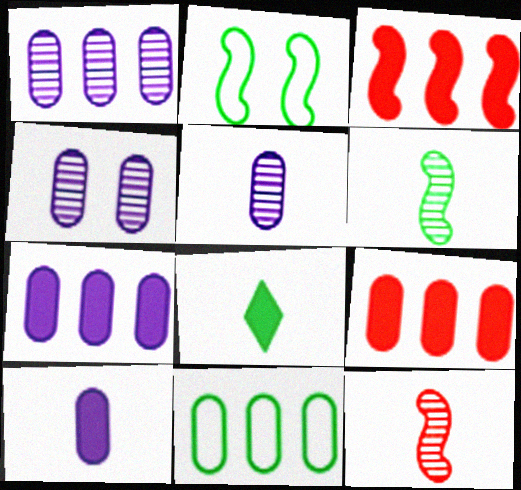[[1, 4, 5], 
[1, 9, 11]]